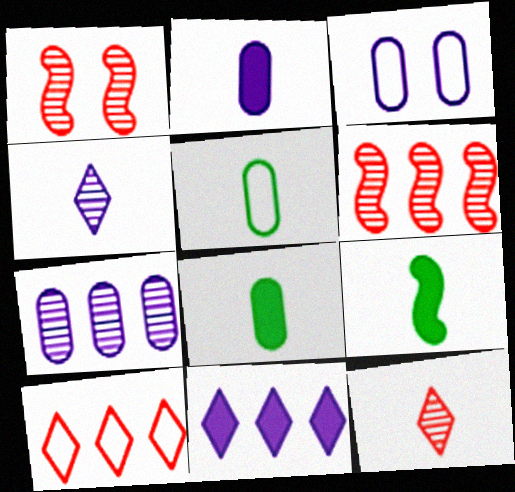[[1, 5, 11], 
[2, 3, 7]]